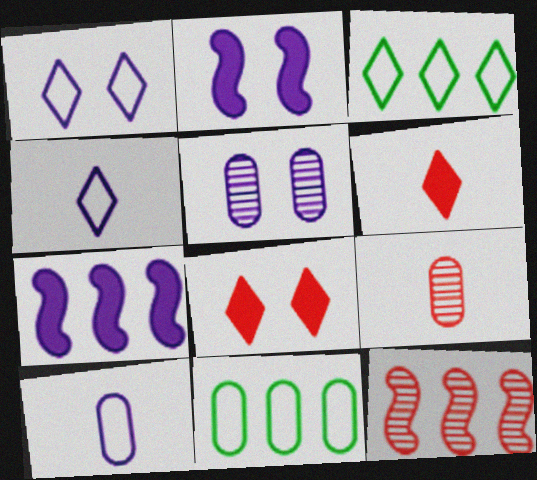[[1, 2, 5], 
[2, 3, 9], 
[4, 5, 7]]